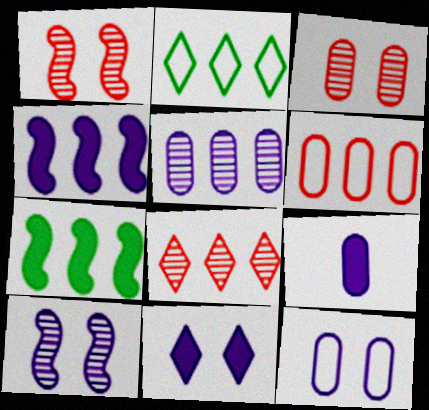[[1, 2, 9], 
[4, 9, 11], 
[5, 9, 12], 
[10, 11, 12]]